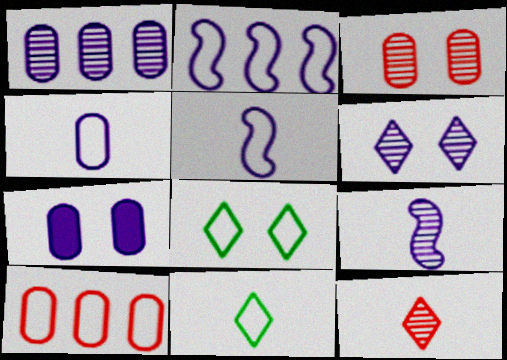[[1, 4, 7], 
[1, 6, 9], 
[5, 8, 10]]